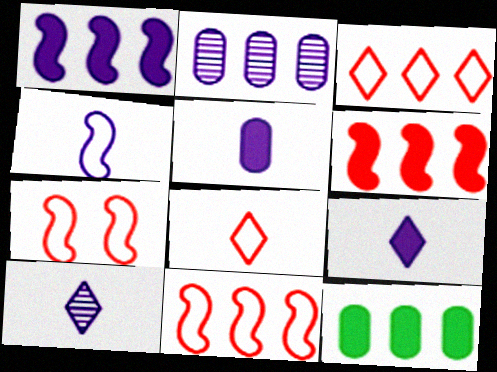[[4, 5, 10], 
[7, 10, 12]]